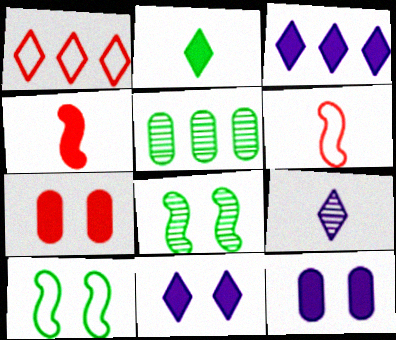[[2, 5, 10], 
[5, 6, 11]]